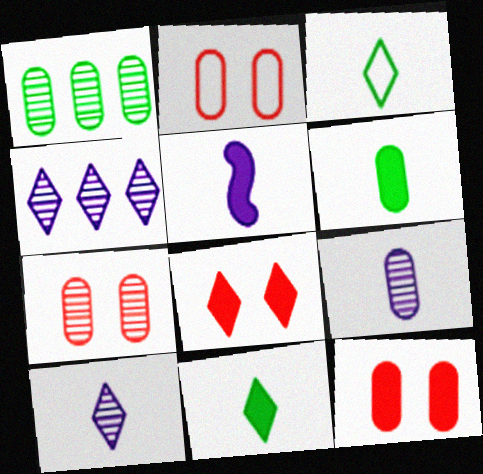[[1, 7, 9], 
[2, 7, 12], 
[3, 4, 8]]